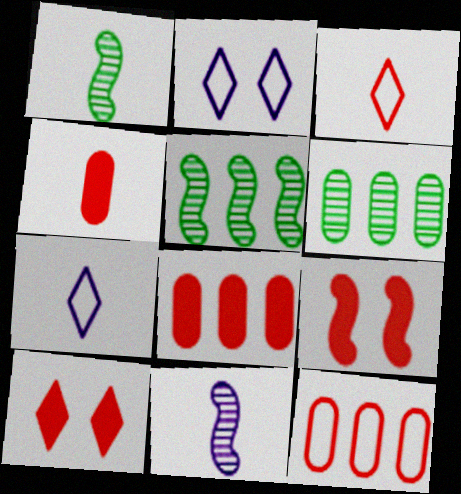[[1, 2, 8], 
[1, 4, 7], 
[2, 4, 5], 
[6, 7, 9]]